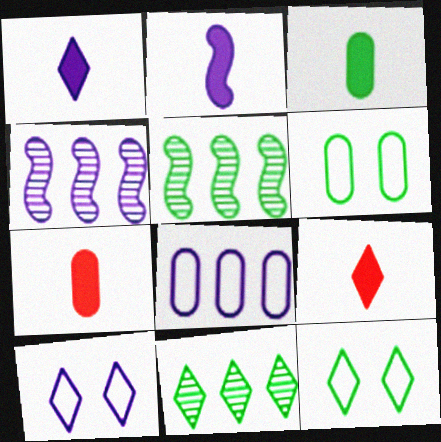[[2, 3, 9], 
[3, 5, 12], 
[4, 6, 9], 
[4, 7, 12], 
[5, 7, 10], 
[9, 10, 11]]